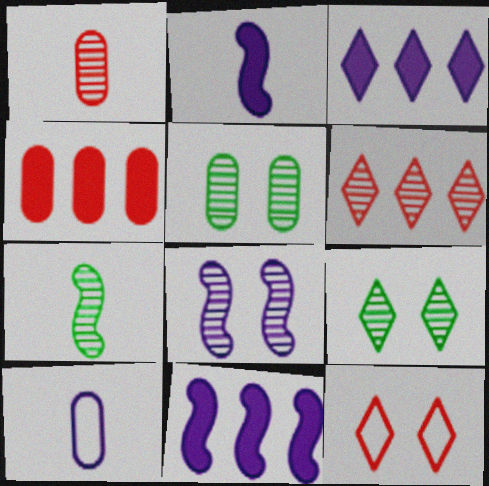[[3, 8, 10], 
[4, 5, 10]]